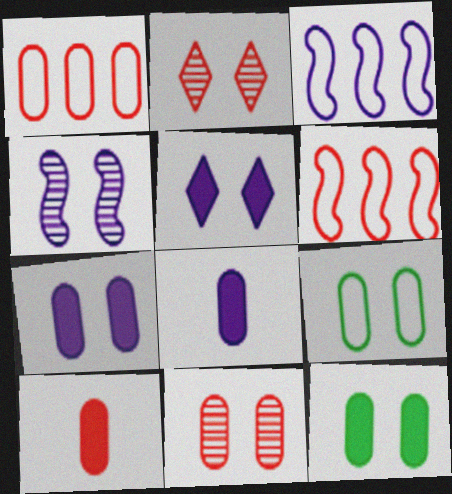[[1, 10, 11], 
[2, 6, 10], 
[7, 9, 11]]